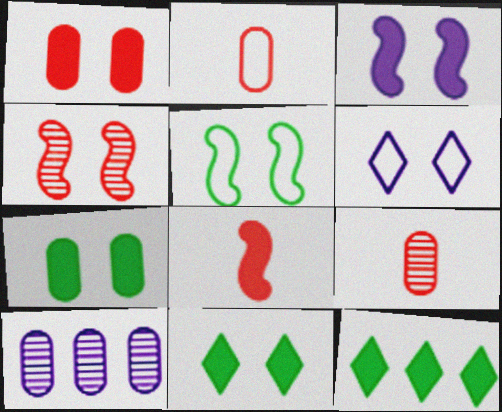[[1, 3, 11], 
[2, 7, 10], 
[3, 4, 5], 
[4, 6, 7]]